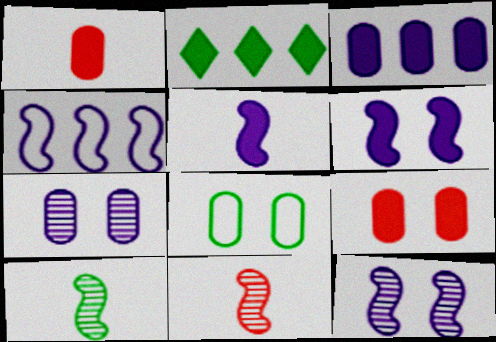[[1, 2, 6], 
[2, 5, 9], 
[2, 8, 10], 
[4, 5, 12], 
[7, 8, 9]]